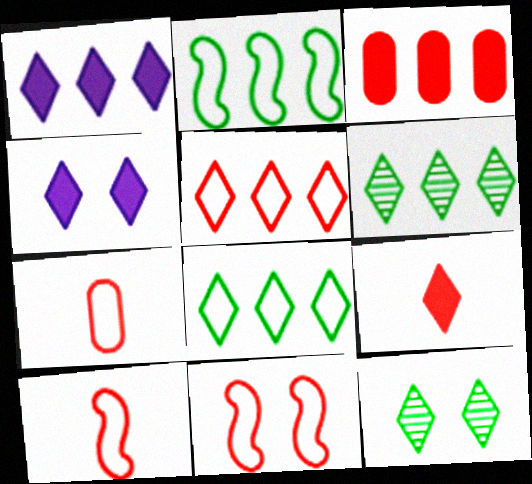[[1, 5, 6], 
[5, 7, 11]]